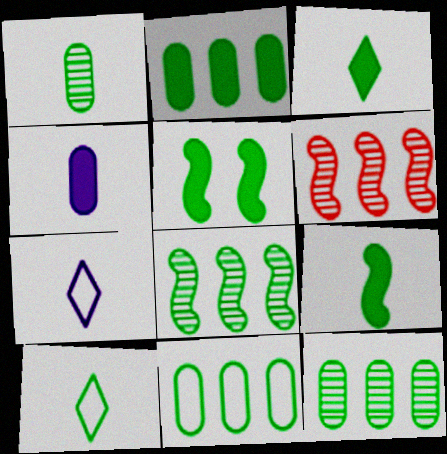[[1, 9, 10], 
[2, 3, 5], 
[2, 11, 12], 
[5, 10, 12]]